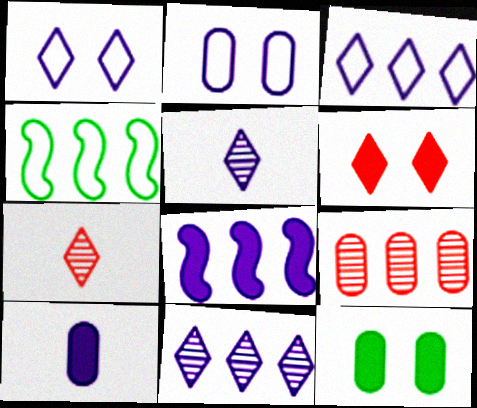[[2, 5, 8]]